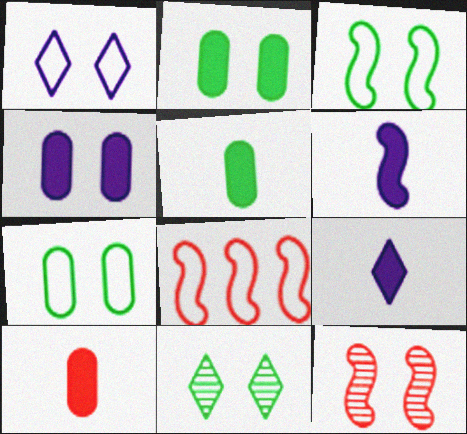[[1, 2, 12], 
[2, 3, 11]]